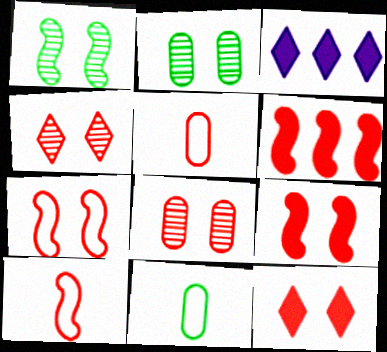[[1, 3, 5], 
[2, 3, 10], 
[4, 5, 6], 
[7, 8, 12]]